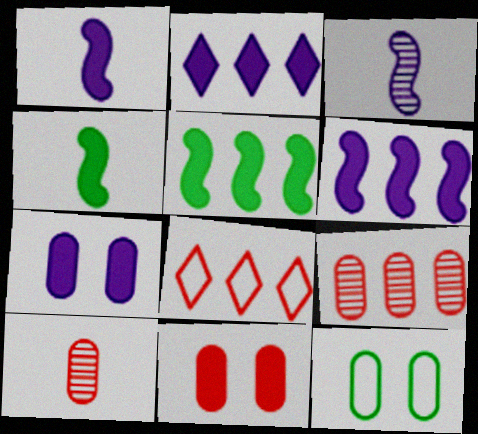[[1, 2, 7], 
[2, 4, 11]]